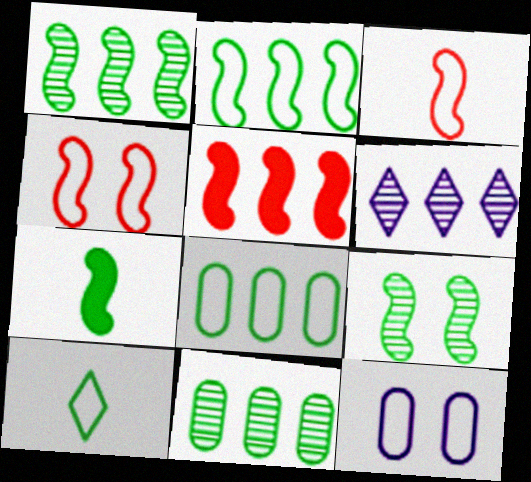[[2, 7, 9], 
[5, 6, 8]]